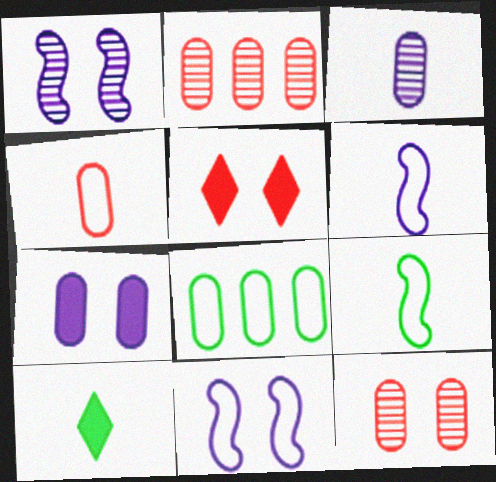[[2, 10, 11]]